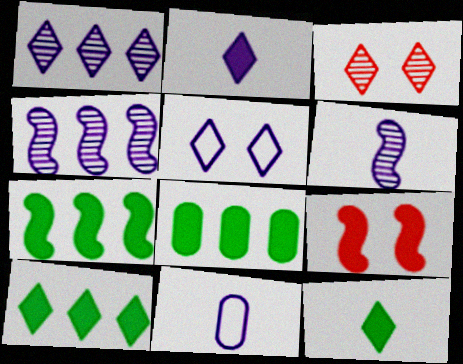[[1, 2, 5], 
[2, 6, 11], 
[2, 8, 9], 
[3, 7, 11], 
[7, 8, 10]]